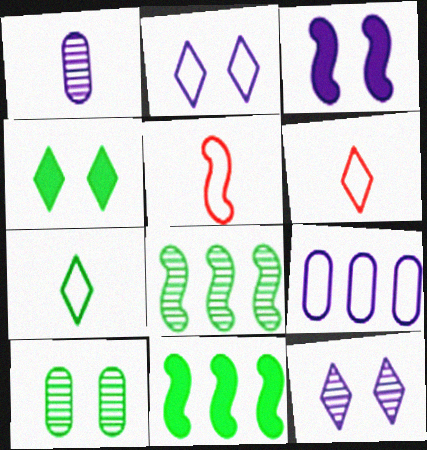[[3, 5, 8], 
[7, 10, 11]]